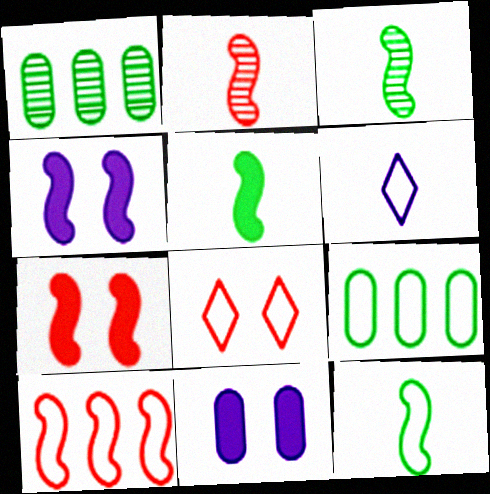[[1, 6, 7], 
[2, 7, 10], 
[3, 4, 10], 
[3, 5, 12]]